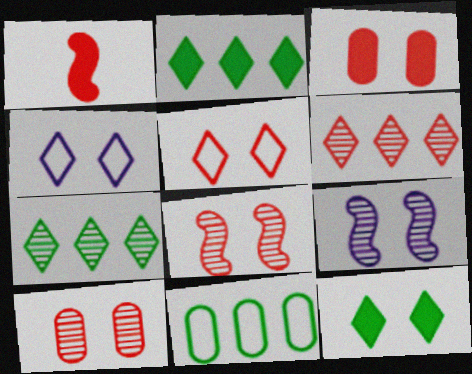[[3, 5, 8]]